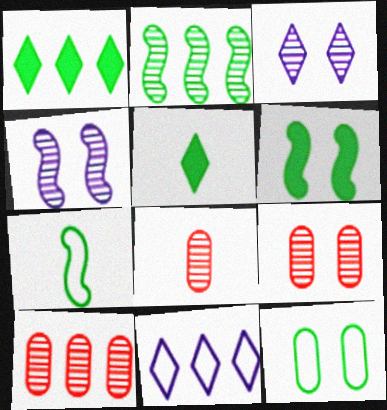[[2, 3, 8], 
[2, 5, 12], 
[2, 6, 7], 
[6, 8, 11], 
[8, 9, 10]]